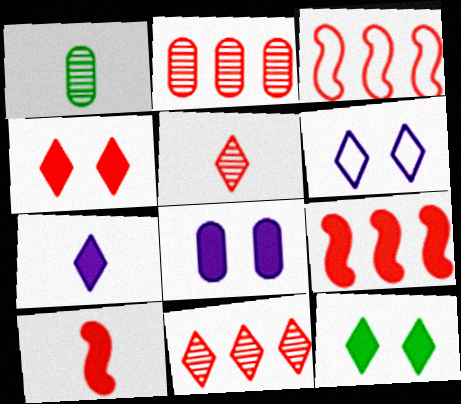[[1, 6, 9]]